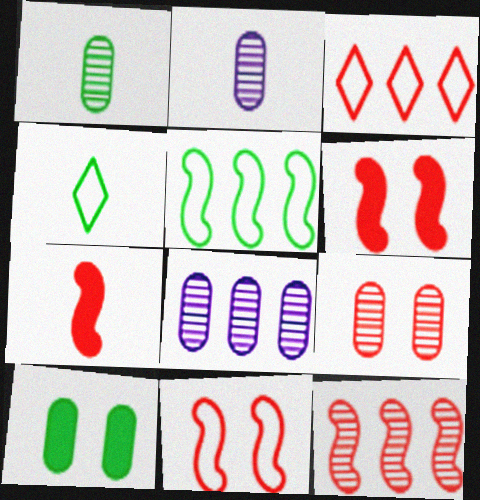[[1, 8, 9], 
[2, 4, 7], 
[3, 7, 9], 
[4, 6, 8], 
[7, 11, 12]]